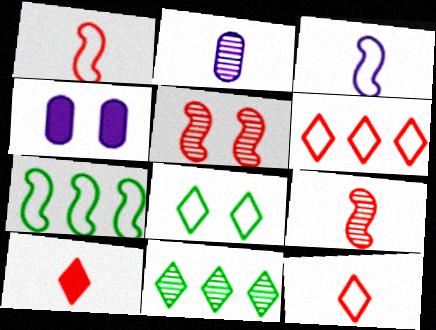[[1, 4, 11], 
[2, 5, 11], 
[4, 5, 8]]